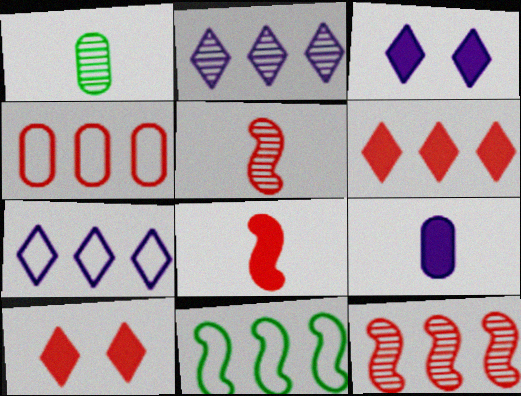[[4, 5, 10], 
[4, 6, 12], 
[4, 7, 11]]